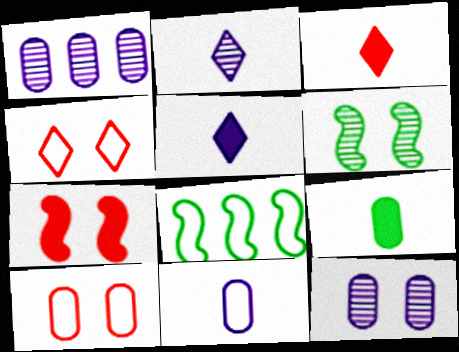[[1, 9, 10], 
[3, 8, 12], 
[4, 8, 11]]